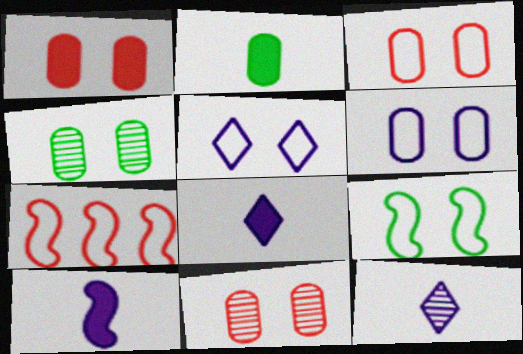[[1, 3, 11], 
[1, 4, 6], 
[3, 5, 9], 
[4, 7, 8]]